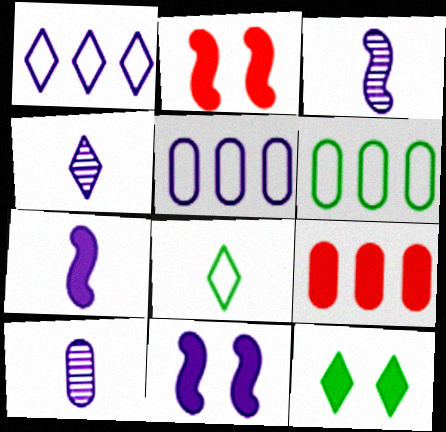[[1, 10, 11], 
[2, 4, 6], 
[3, 4, 10], 
[4, 5, 11], 
[7, 9, 12]]